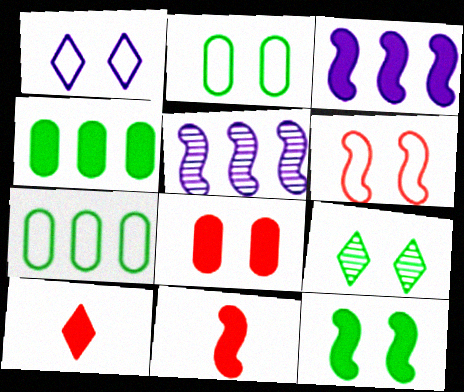[[1, 2, 6], 
[2, 5, 10], 
[2, 9, 12], 
[3, 11, 12]]